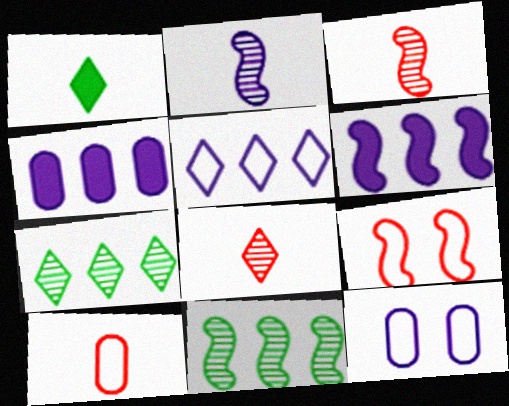[[1, 2, 10]]